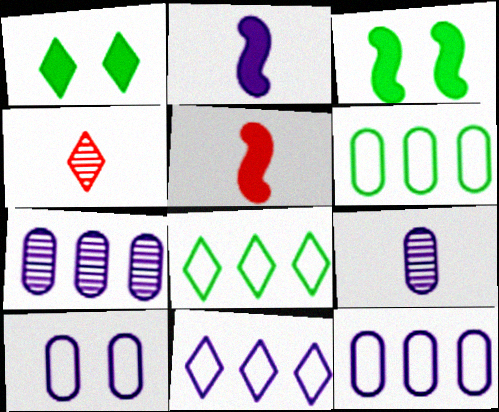[[1, 4, 11], 
[3, 4, 12]]